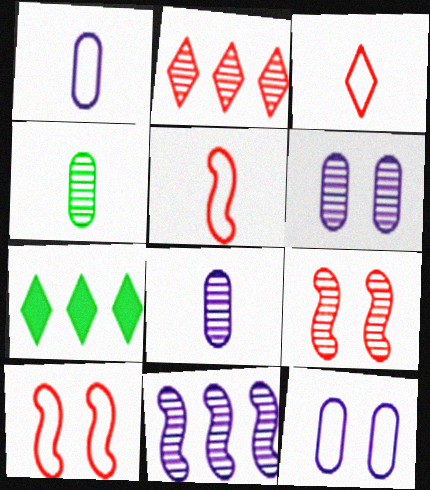[[1, 7, 9], 
[5, 6, 7], 
[7, 8, 10]]